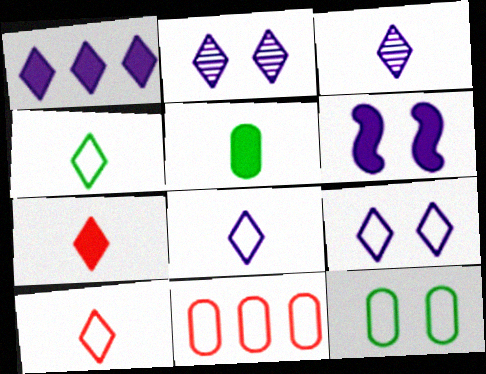[[1, 2, 8], 
[1, 3, 9], 
[3, 4, 7], 
[4, 8, 10]]